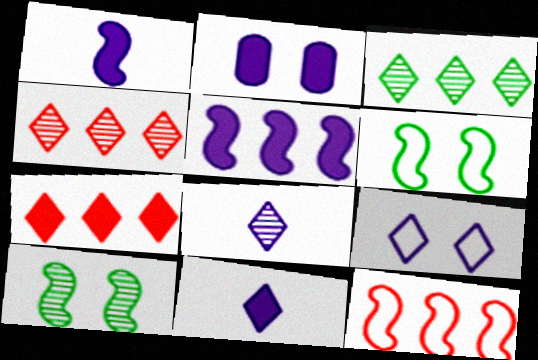[[1, 10, 12], 
[2, 5, 11]]